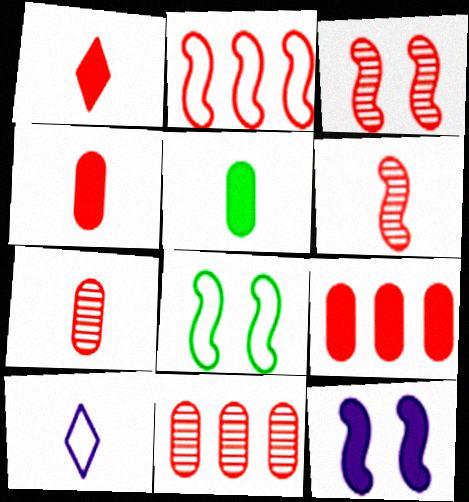[[3, 8, 12], 
[5, 6, 10]]